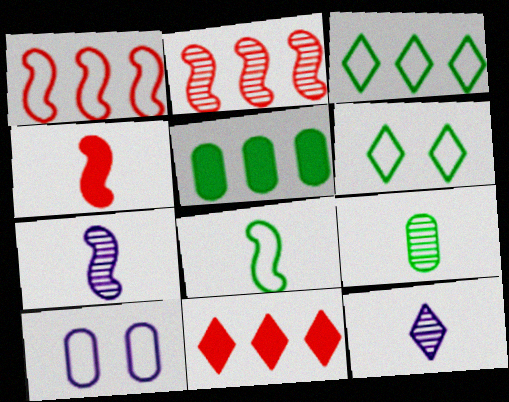[[4, 7, 8], 
[6, 11, 12]]